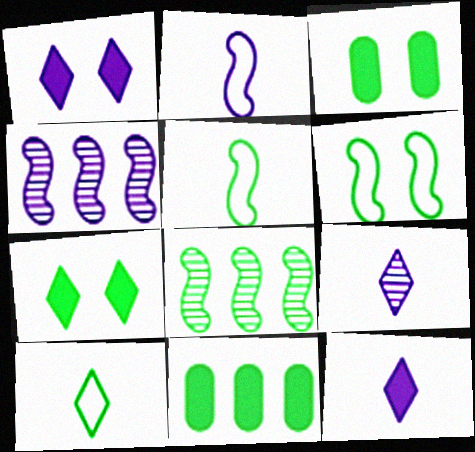[[3, 8, 10]]